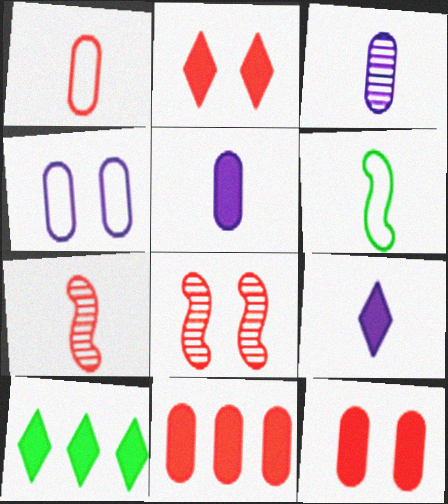[[2, 9, 10], 
[4, 7, 10]]